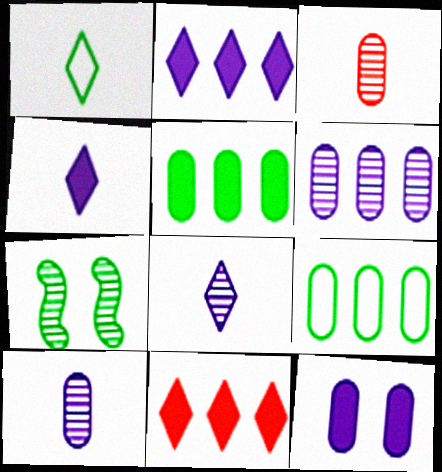[[1, 5, 7], 
[3, 9, 12]]